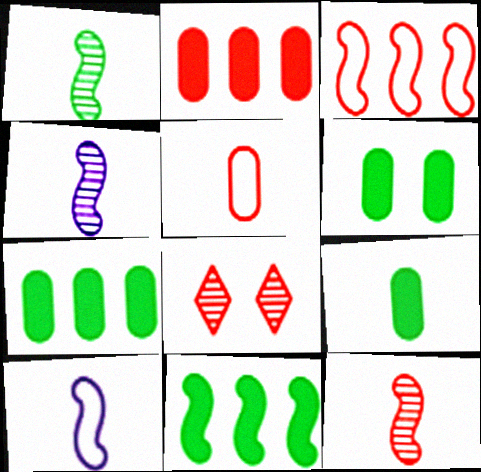[[1, 4, 12], 
[6, 7, 9], 
[7, 8, 10]]